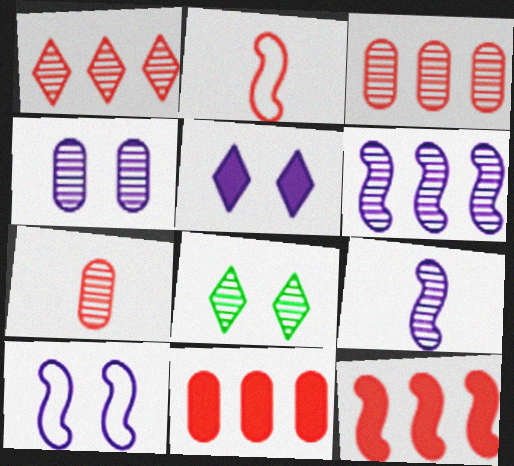[[3, 8, 9], 
[4, 5, 10], 
[6, 7, 8]]